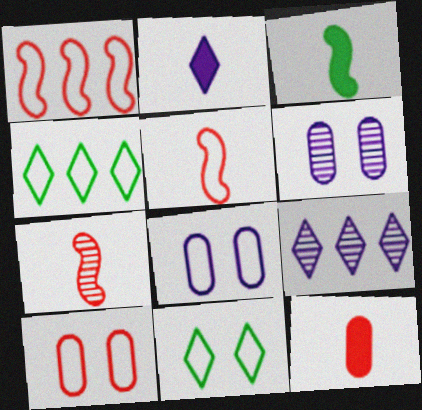[[2, 3, 12], 
[3, 9, 10], 
[4, 5, 8]]